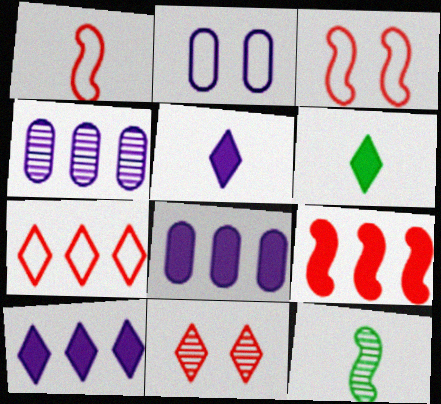[[3, 4, 6], 
[4, 11, 12]]